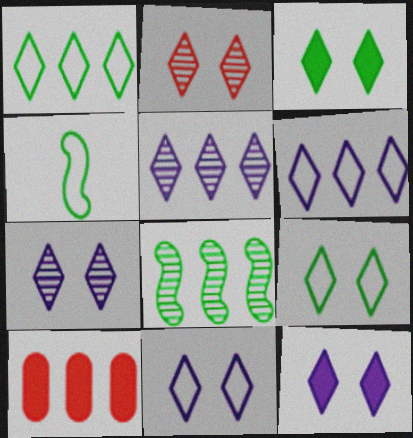[[2, 3, 11], 
[2, 9, 12], 
[4, 7, 10], 
[6, 8, 10], 
[7, 11, 12]]